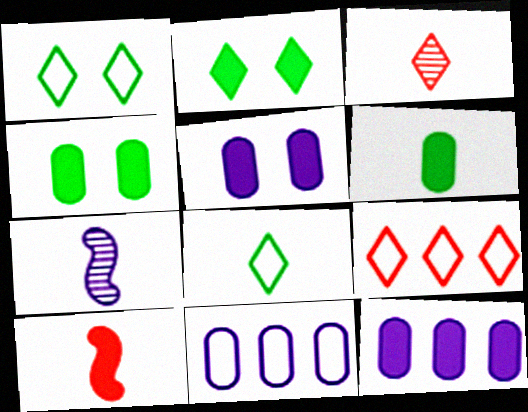[[2, 10, 12], 
[4, 7, 9]]